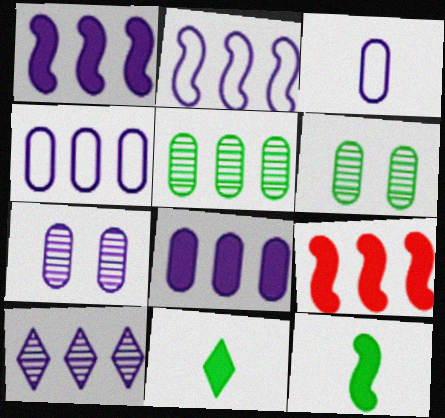[[1, 4, 10], 
[2, 8, 10], 
[3, 7, 8]]